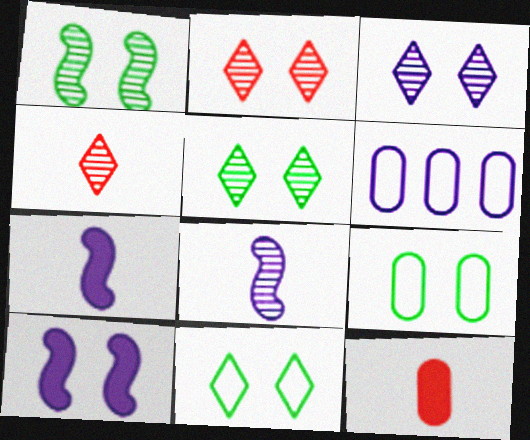[[2, 3, 5], 
[2, 9, 10], 
[3, 6, 7]]